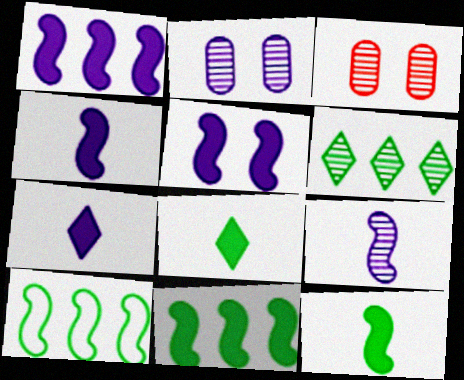[[1, 4, 5], 
[3, 6, 9], 
[3, 7, 10]]